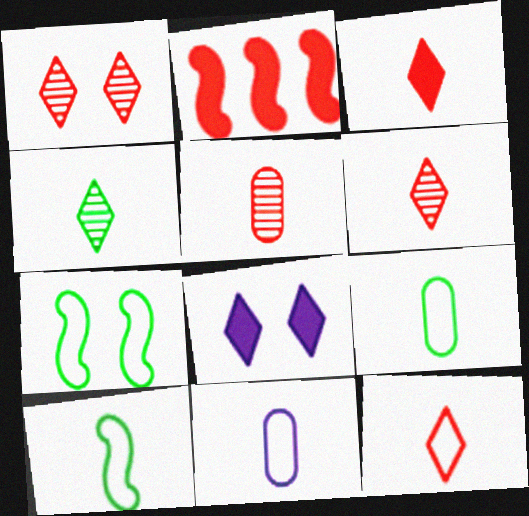[[3, 6, 12], 
[10, 11, 12]]